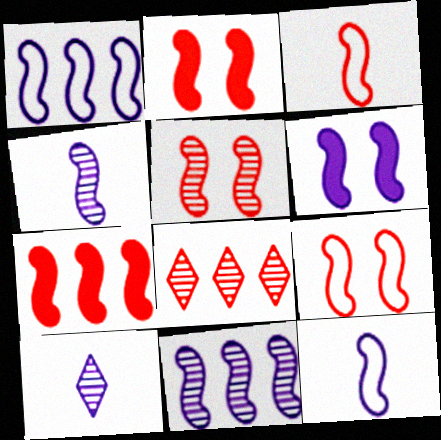[[1, 4, 6], 
[2, 5, 9], 
[3, 5, 7], 
[6, 11, 12]]